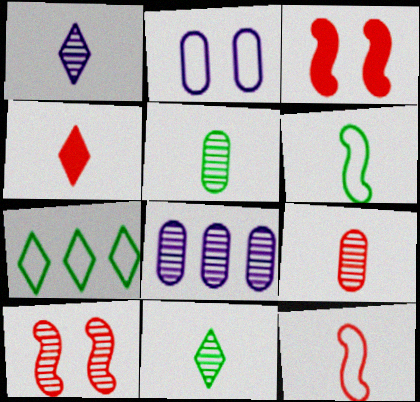[[2, 7, 12], 
[4, 9, 12], 
[8, 10, 11]]